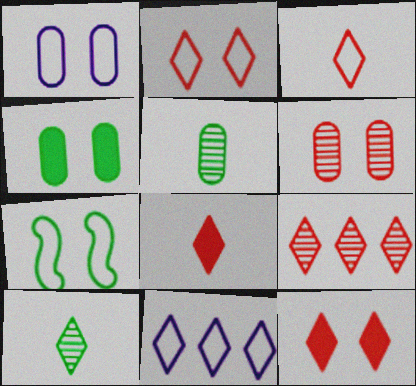[[1, 2, 7], 
[1, 4, 6], 
[2, 8, 9], 
[3, 9, 12], 
[10, 11, 12]]